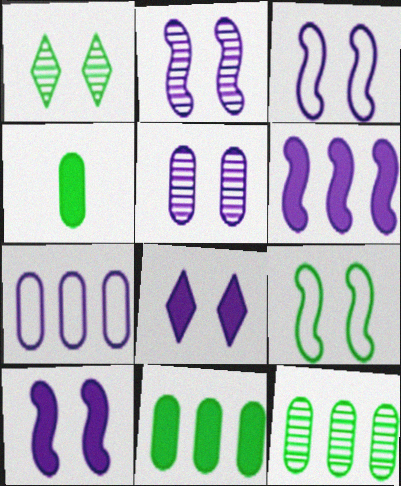[[2, 3, 10], 
[3, 5, 8]]